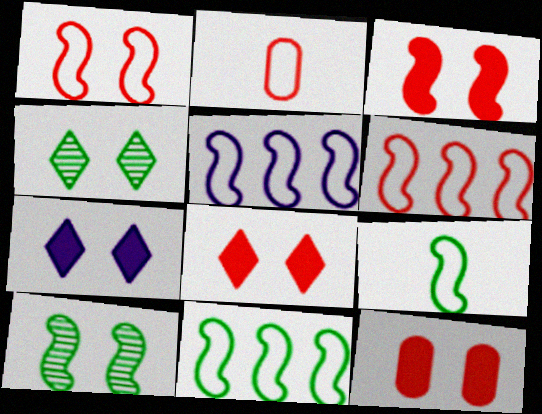[[1, 5, 9], 
[3, 8, 12], 
[5, 6, 11]]